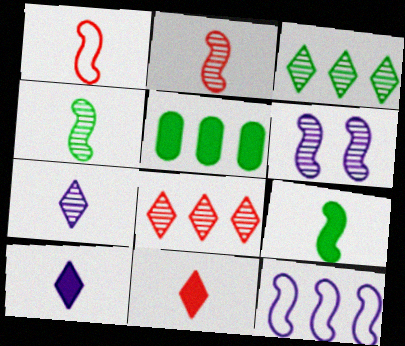[[5, 8, 12]]